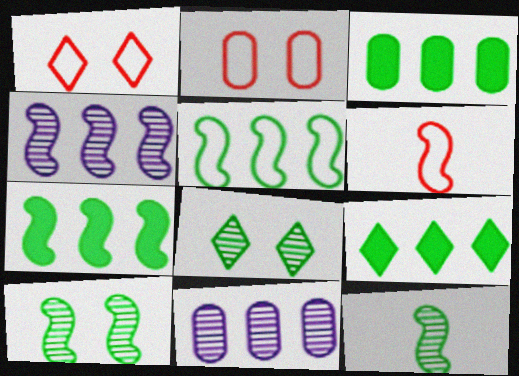[[3, 7, 9]]